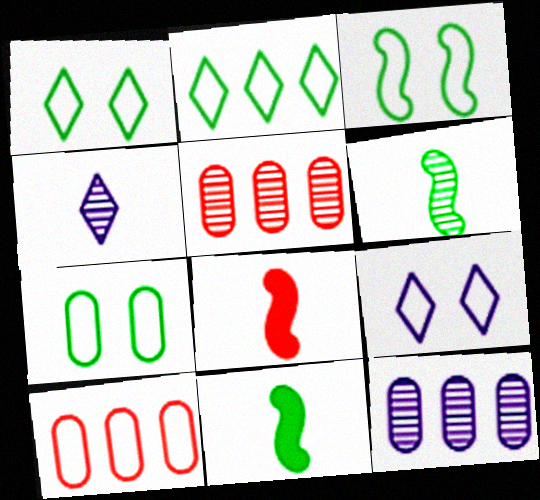[[1, 3, 7], 
[1, 8, 12], 
[5, 9, 11]]